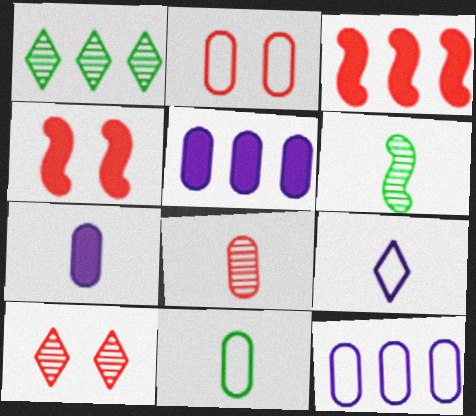[[1, 3, 12], 
[2, 4, 10], 
[2, 11, 12], 
[7, 8, 11]]